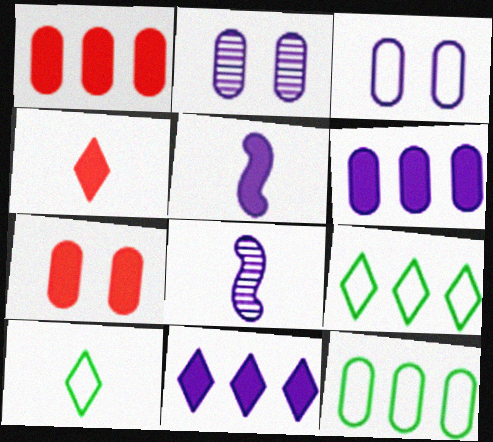[[3, 8, 11], 
[7, 8, 9]]